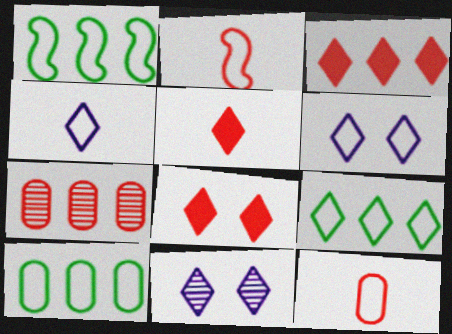[[1, 6, 12], 
[1, 9, 10], 
[2, 6, 10], 
[2, 7, 8], 
[3, 5, 8], 
[5, 9, 11]]